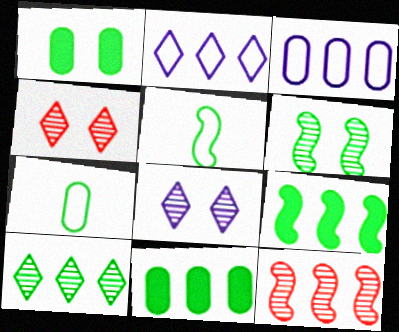[[1, 5, 10], 
[2, 11, 12], 
[5, 6, 9]]